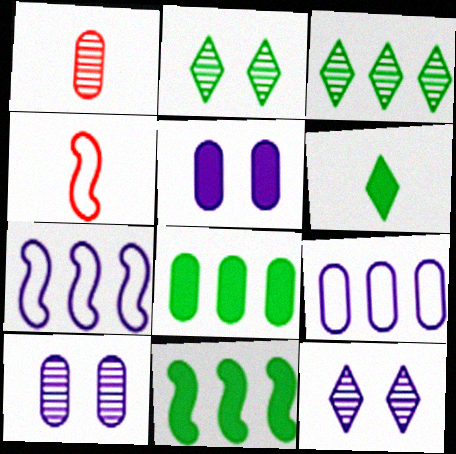[[3, 4, 5], 
[4, 8, 12]]